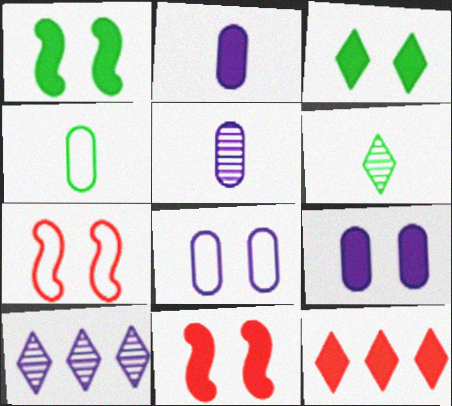[[1, 2, 12], 
[3, 9, 11], 
[4, 10, 11]]